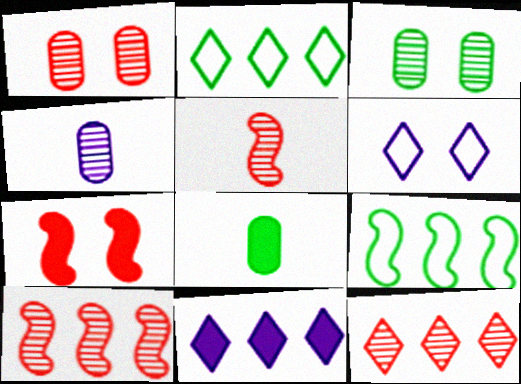[[1, 5, 12], 
[2, 4, 7], 
[2, 11, 12], 
[3, 6, 7], 
[6, 8, 10], 
[7, 8, 11]]